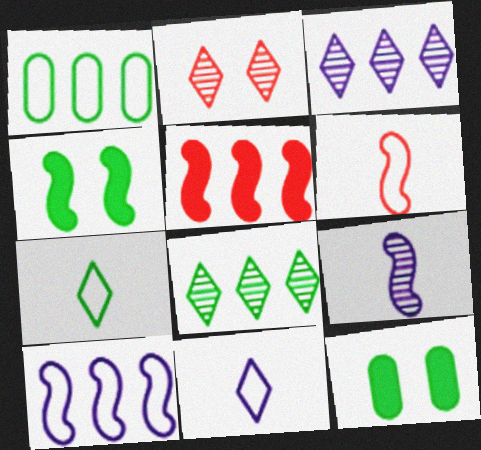[[1, 3, 5], 
[3, 6, 12]]